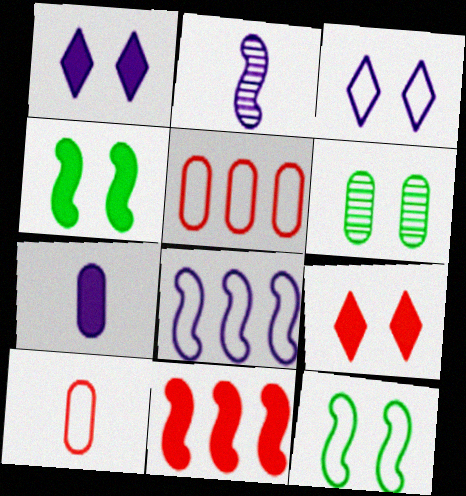[[2, 11, 12], 
[5, 6, 7]]